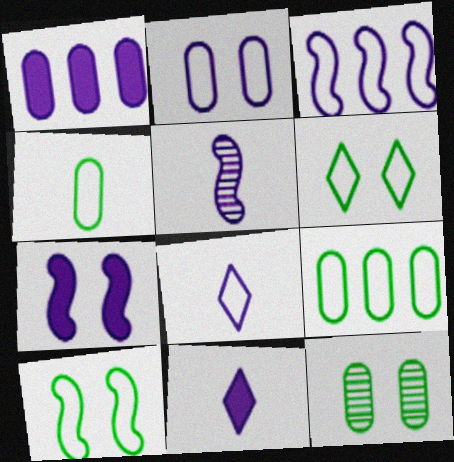[[1, 7, 11], 
[2, 3, 8], 
[3, 5, 7]]